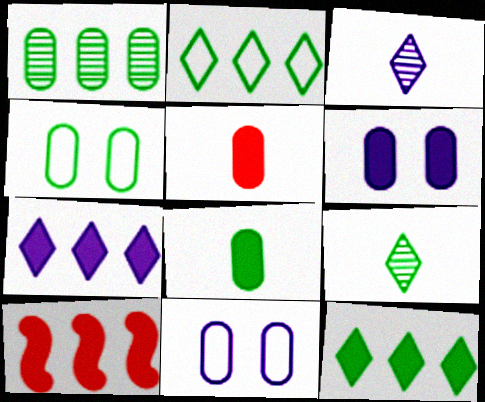[[1, 4, 8], 
[1, 5, 11], 
[3, 4, 10], 
[9, 10, 11]]